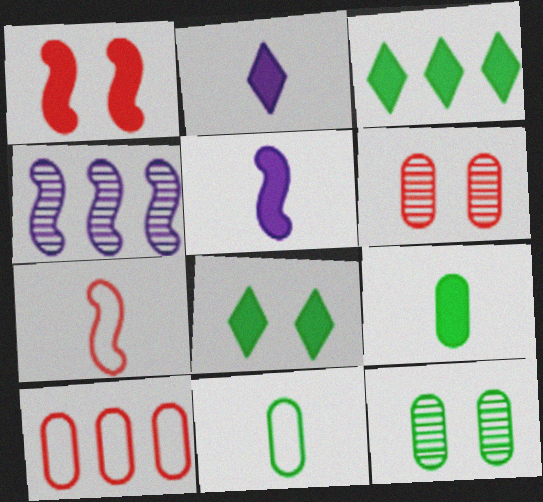[[3, 4, 10]]